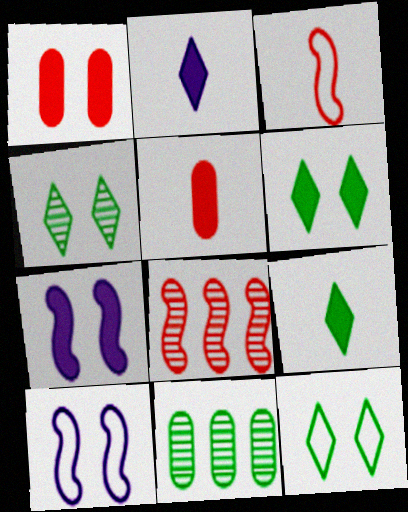[[1, 4, 10], 
[1, 6, 7], 
[4, 6, 12]]